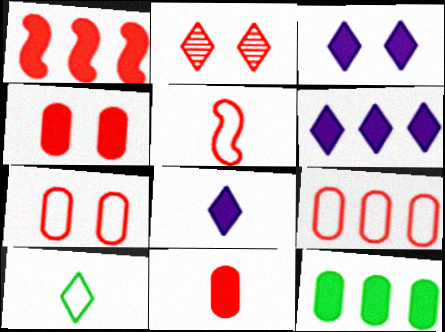[[1, 6, 12], 
[2, 6, 10], 
[3, 6, 8]]